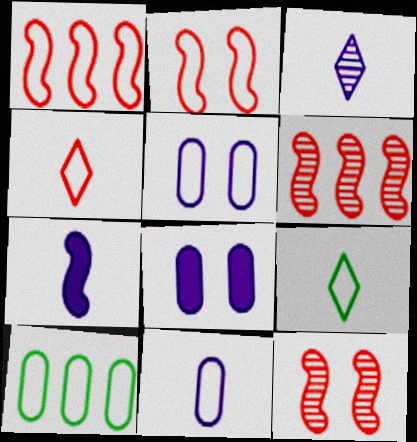[[1, 5, 9], 
[3, 7, 11], 
[6, 8, 9]]